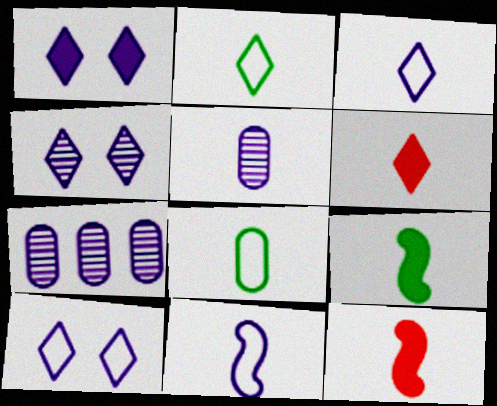[[1, 4, 10], 
[1, 7, 11], 
[2, 5, 12]]